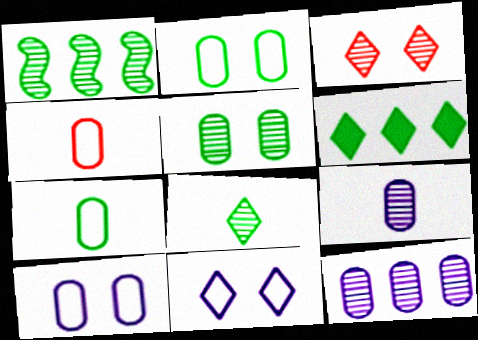[[1, 3, 9], 
[1, 5, 8]]